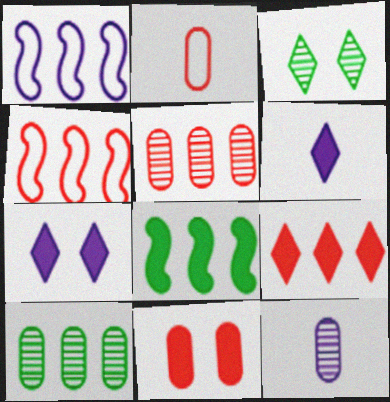[[1, 7, 12], 
[1, 9, 10], 
[2, 5, 11], 
[4, 5, 9], 
[6, 8, 11]]